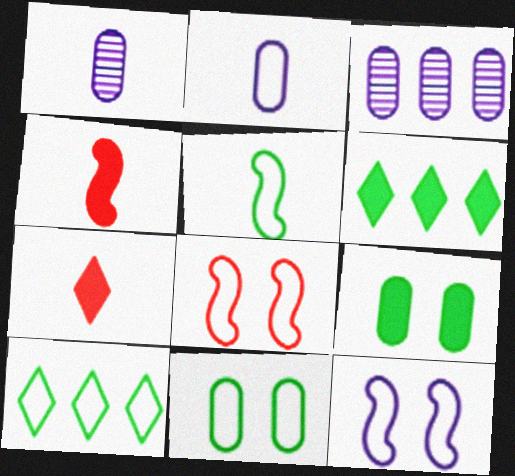[[1, 5, 7], 
[1, 6, 8], 
[2, 8, 10], 
[5, 10, 11]]